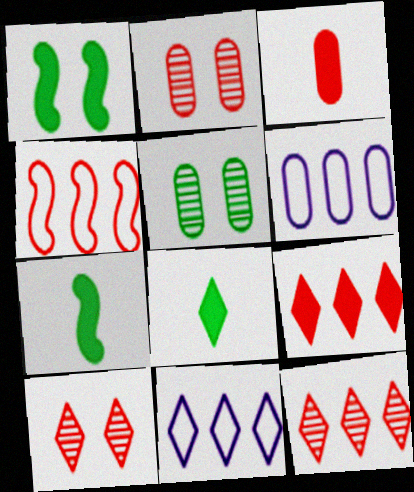[[2, 7, 11], 
[3, 4, 10], 
[3, 5, 6], 
[6, 7, 10], 
[8, 10, 11]]